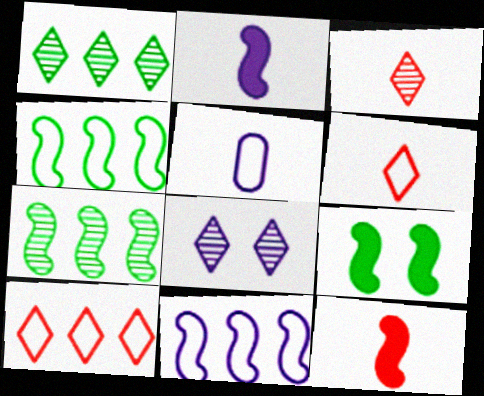[[1, 3, 8]]